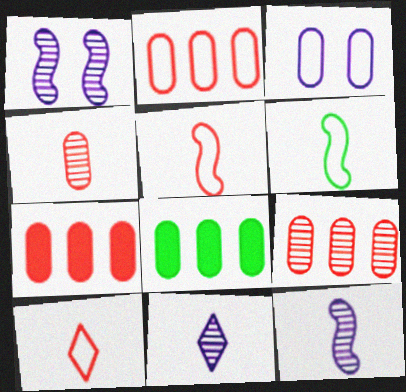[[1, 8, 10], 
[2, 7, 9], 
[3, 4, 8]]